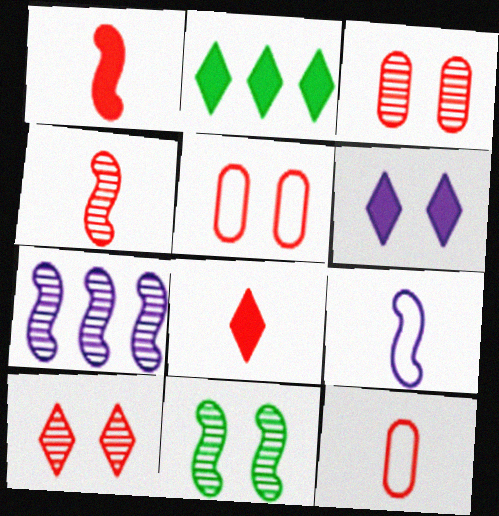[[2, 3, 9], 
[2, 6, 8], 
[4, 7, 11], 
[4, 8, 12], 
[5, 6, 11]]